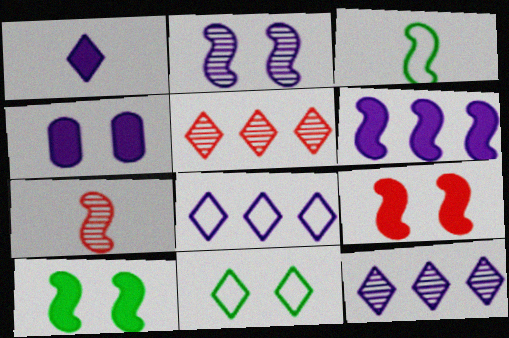[[1, 4, 6], 
[1, 5, 11], 
[3, 4, 5]]